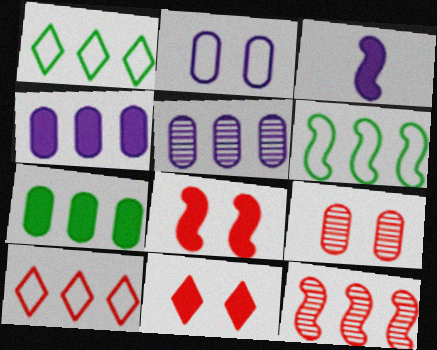[[1, 3, 9], 
[1, 4, 12], 
[3, 7, 11]]